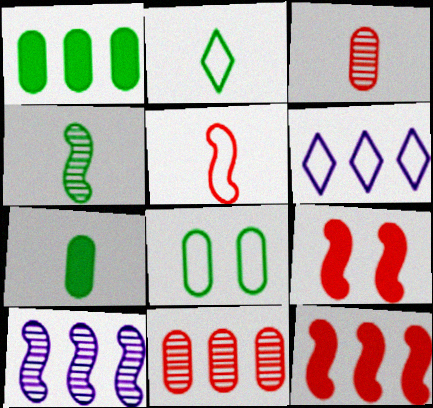[[2, 4, 7], 
[5, 6, 8]]